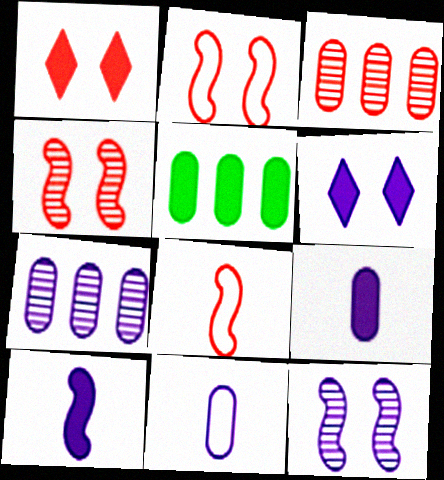[[1, 3, 8], 
[1, 5, 10]]